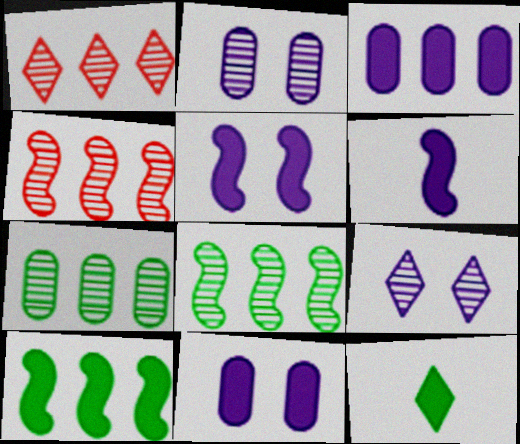[]